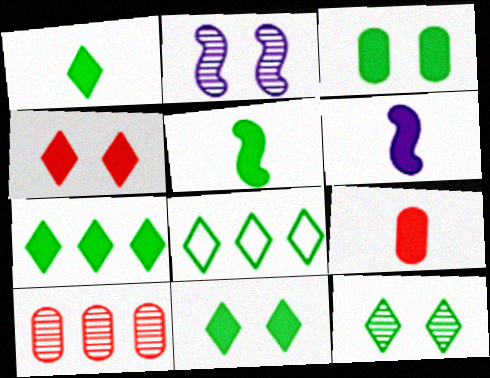[[1, 6, 9], 
[1, 7, 11], 
[1, 8, 12], 
[2, 8, 9], 
[3, 5, 7]]